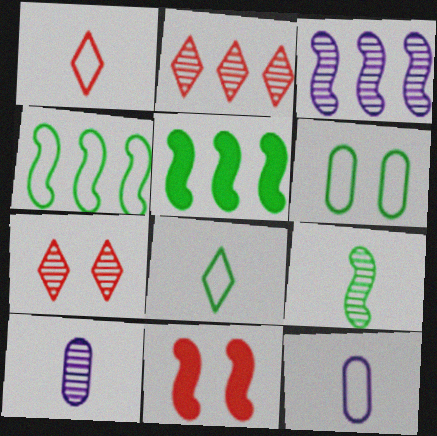[[4, 6, 8], 
[5, 7, 12]]